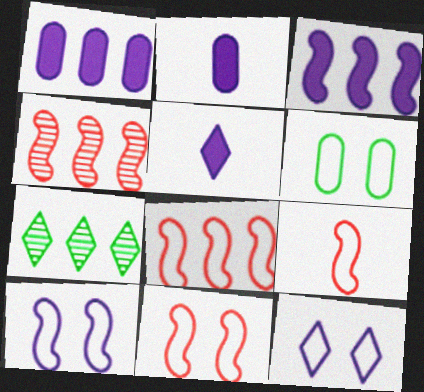[[1, 7, 8], 
[2, 7, 11], 
[4, 5, 6], 
[6, 11, 12], 
[8, 9, 11]]